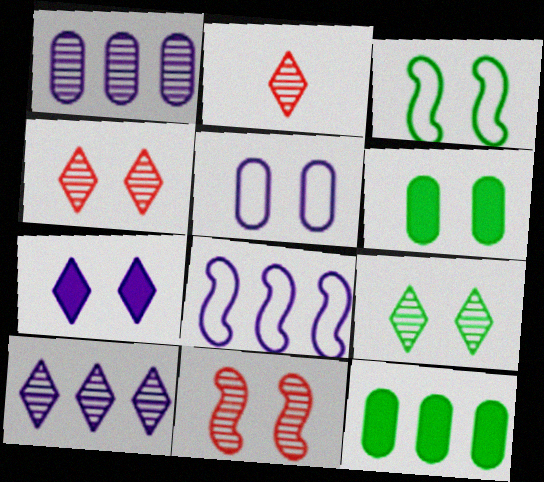[[2, 6, 8], 
[2, 9, 10], 
[3, 6, 9]]